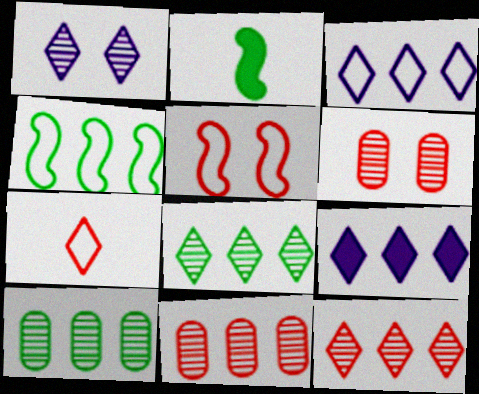[[2, 3, 6], 
[4, 9, 11]]